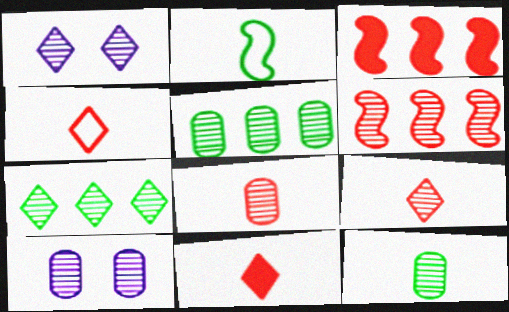[[1, 6, 12], 
[1, 7, 9], 
[4, 9, 11], 
[5, 8, 10]]